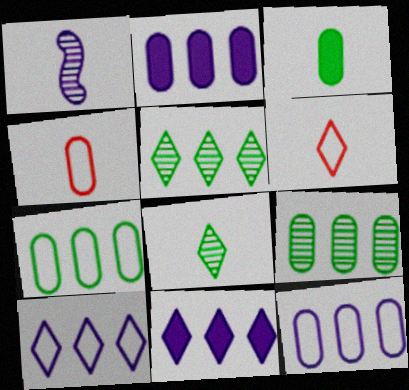[[1, 3, 6]]